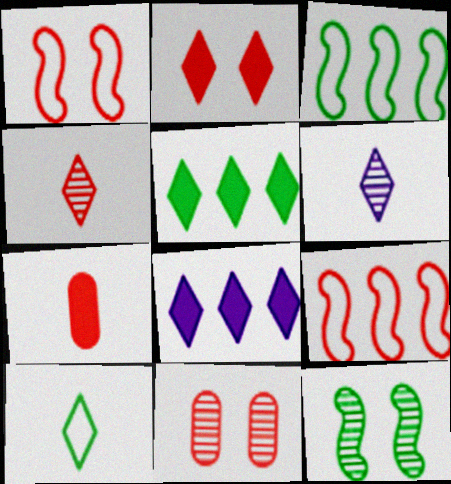[[1, 2, 11]]